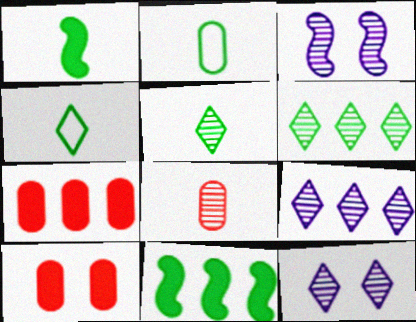[[1, 2, 5], 
[3, 4, 7], 
[3, 6, 8]]